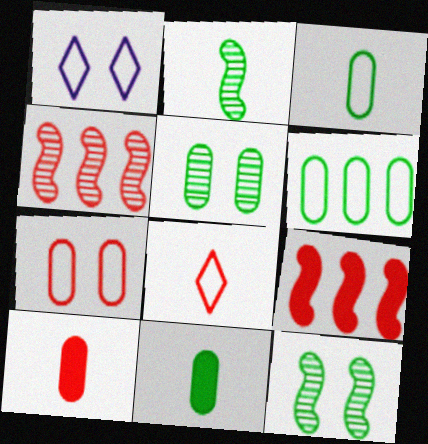[[1, 4, 11], 
[5, 6, 11]]